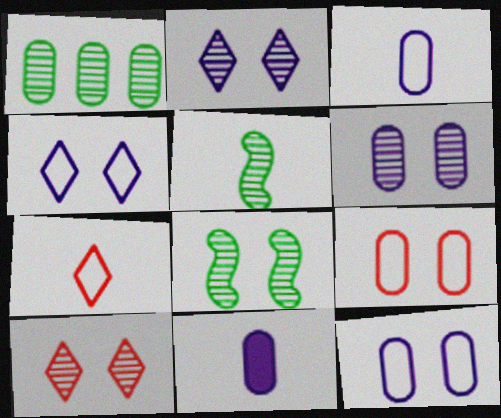[[1, 9, 11], 
[5, 7, 11], 
[6, 8, 10]]